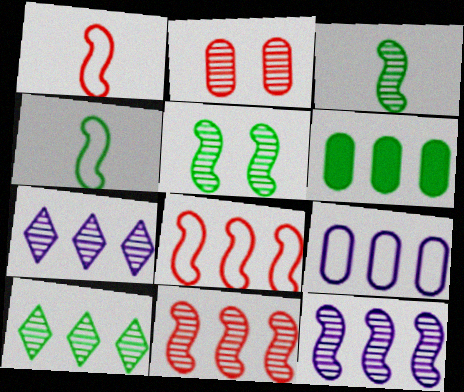[[2, 3, 7], 
[6, 7, 8]]